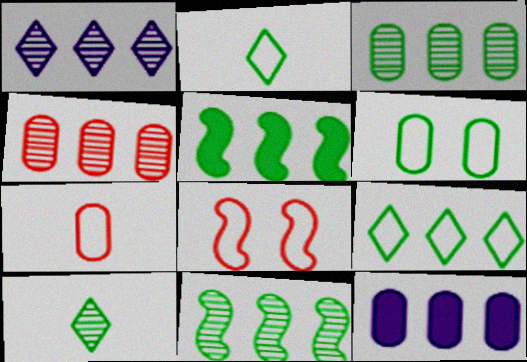[[1, 4, 11], 
[3, 5, 9], 
[5, 6, 10], 
[8, 10, 12]]